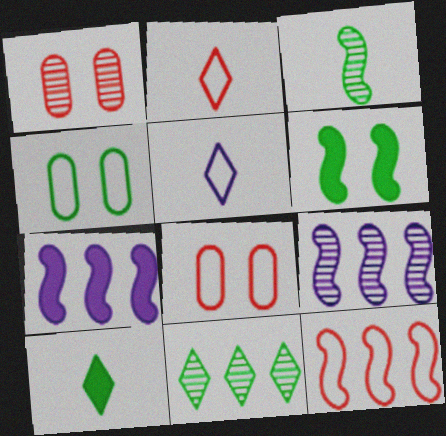[[2, 8, 12], 
[4, 5, 12], 
[8, 9, 10]]